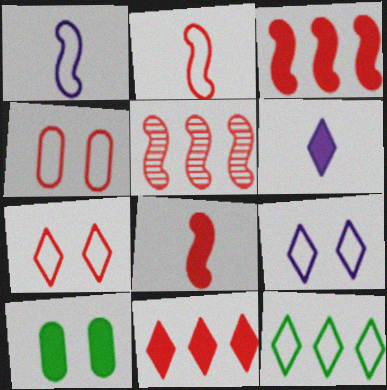[[1, 4, 12], 
[3, 6, 10]]